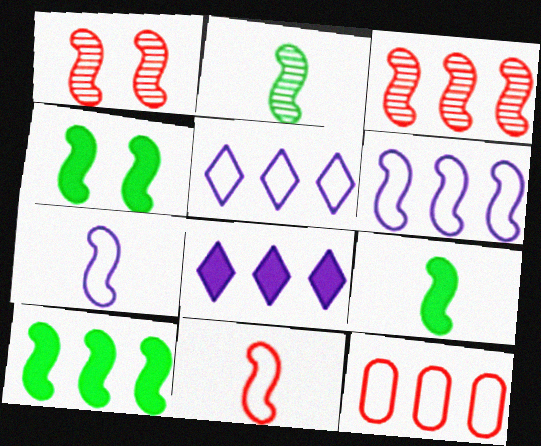[[1, 6, 9], 
[1, 7, 10], 
[3, 4, 7], 
[3, 6, 10], 
[4, 9, 10]]